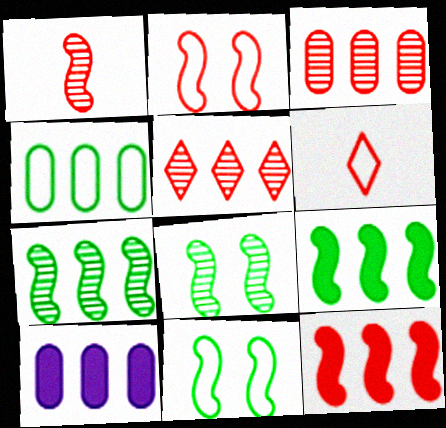[[1, 2, 12], 
[3, 4, 10], 
[6, 8, 10]]